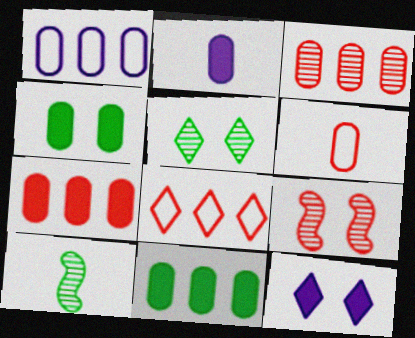[[1, 3, 11], 
[2, 4, 7]]